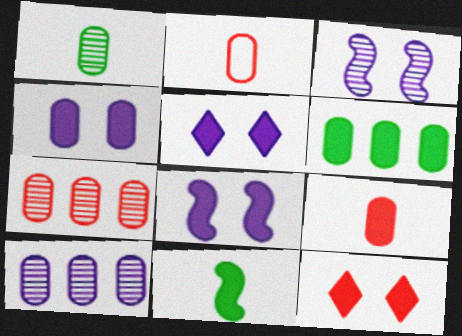[[4, 5, 8], 
[4, 6, 9]]